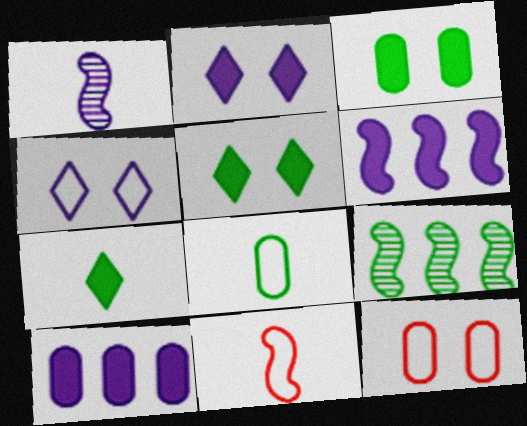[[1, 4, 10], 
[5, 8, 9]]